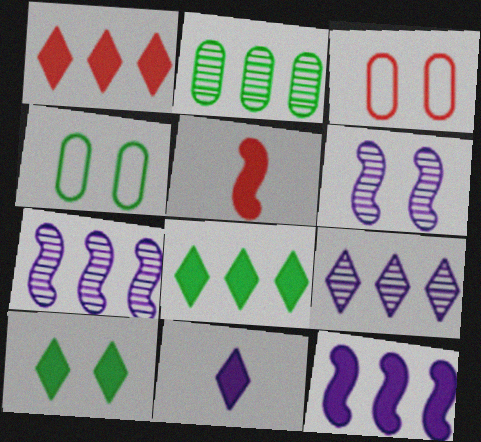[[1, 10, 11], 
[3, 6, 10], 
[4, 5, 9]]